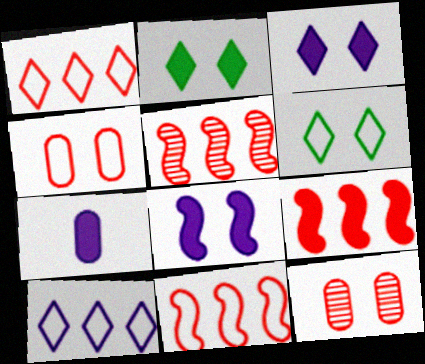[[2, 7, 9], 
[5, 6, 7], 
[5, 9, 11], 
[6, 8, 12]]